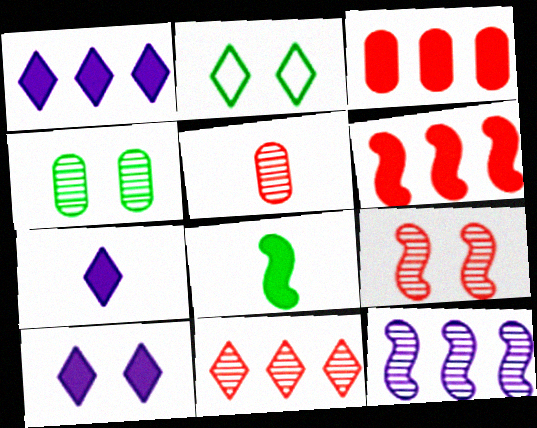[[1, 7, 10], 
[2, 7, 11], 
[3, 8, 10], 
[5, 9, 11]]